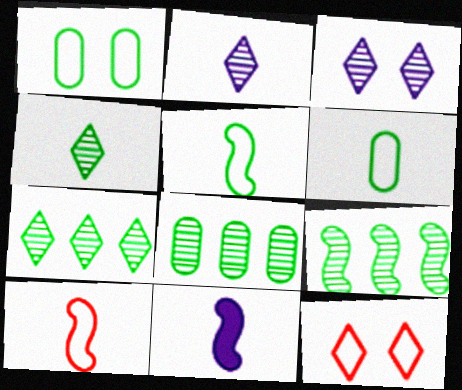[[7, 8, 9], 
[8, 11, 12]]